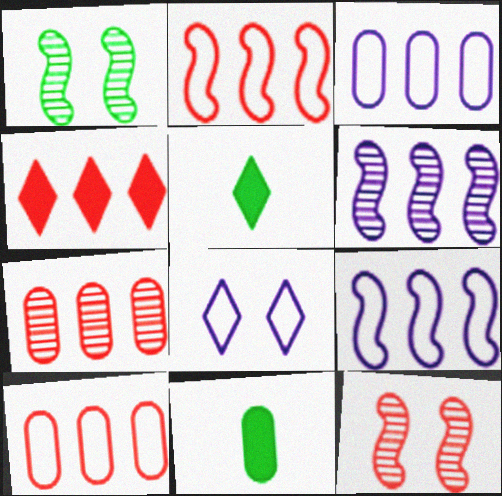[[2, 4, 7], 
[3, 5, 12]]